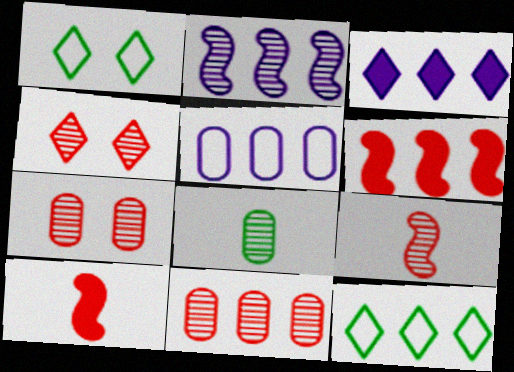[[2, 3, 5], 
[2, 4, 8], 
[4, 9, 11]]